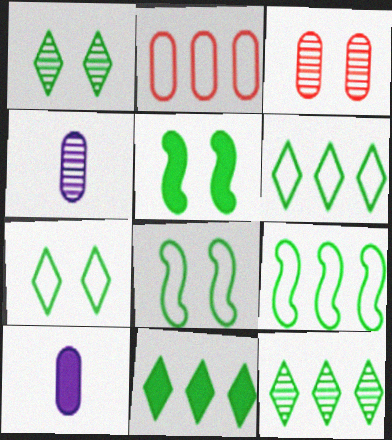[[6, 11, 12]]